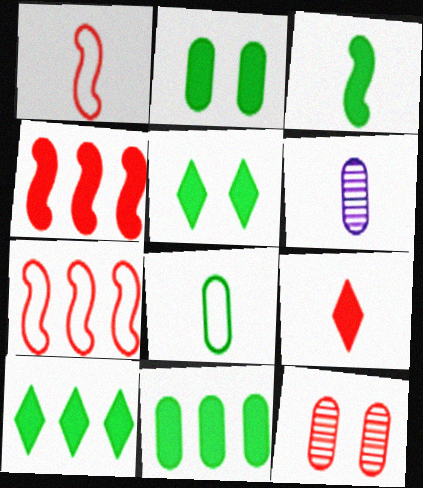[[2, 3, 10], 
[3, 5, 11], 
[5, 6, 7], 
[7, 9, 12]]